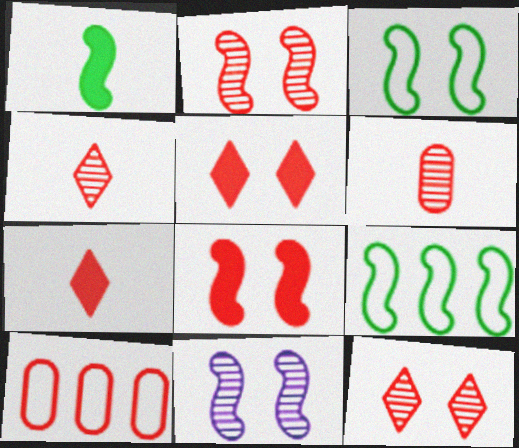[[2, 7, 10], 
[3, 8, 11], 
[4, 8, 10]]